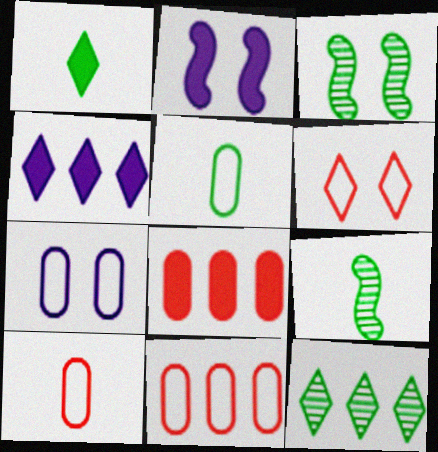[[1, 2, 8], 
[1, 5, 9], 
[2, 10, 12], 
[3, 4, 10], 
[5, 7, 11]]